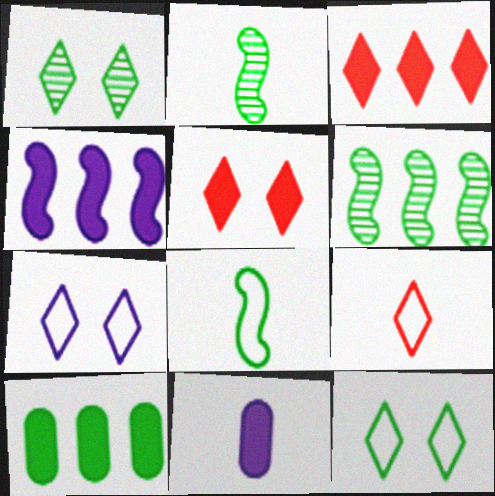[[1, 5, 7], 
[1, 8, 10], 
[2, 9, 11], 
[2, 10, 12], 
[3, 4, 10]]